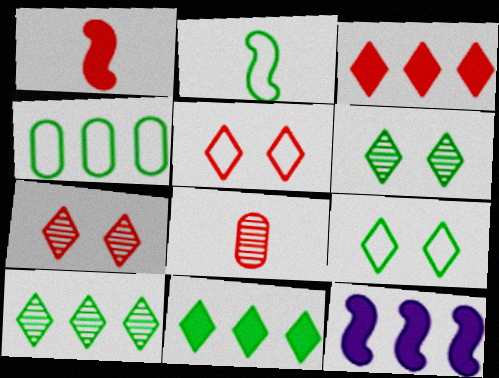[[2, 4, 9], 
[8, 9, 12]]